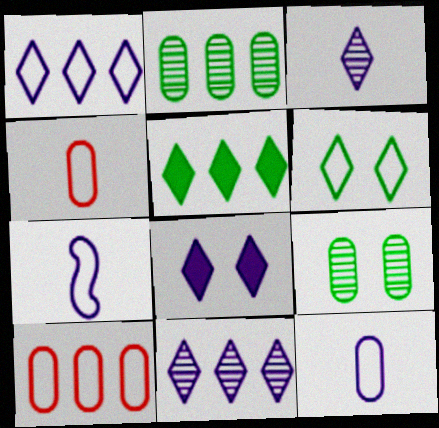[[1, 3, 8], 
[6, 7, 10]]